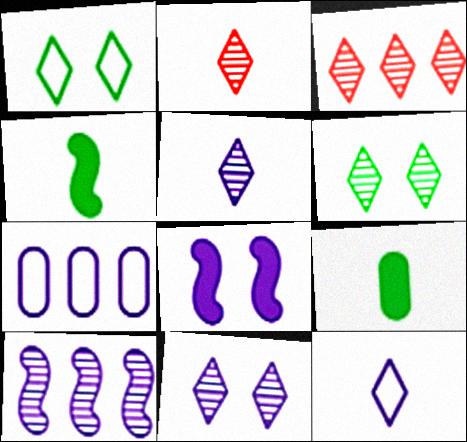[[3, 5, 6], 
[5, 7, 8]]